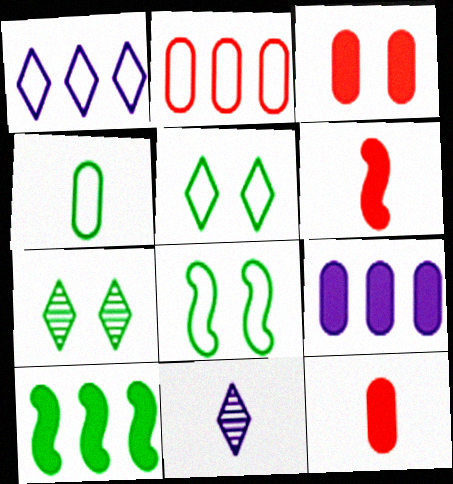[[4, 6, 11], 
[4, 7, 10]]